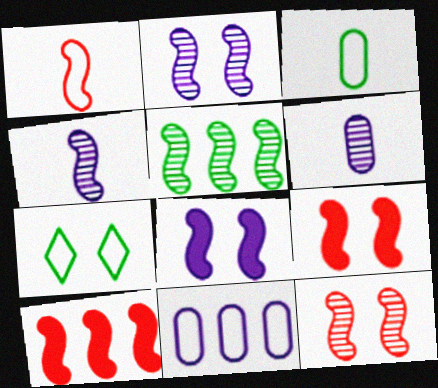[[1, 5, 8], 
[1, 7, 11], 
[1, 10, 12], 
[4, 5, 12], 
[6, 7, 10]]